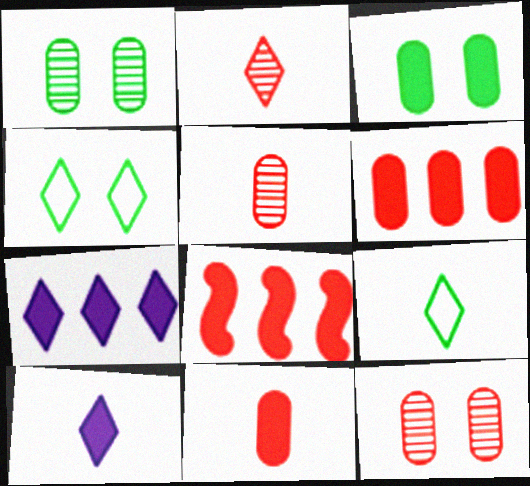[[2, 4, 7], 
[2, 9, 10], 
[3, 8, 10]]